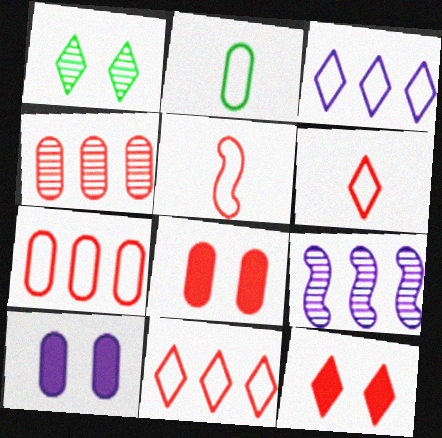[[2, 4, 10], 
[2, 9, 12], 
[4, 5, 12]]